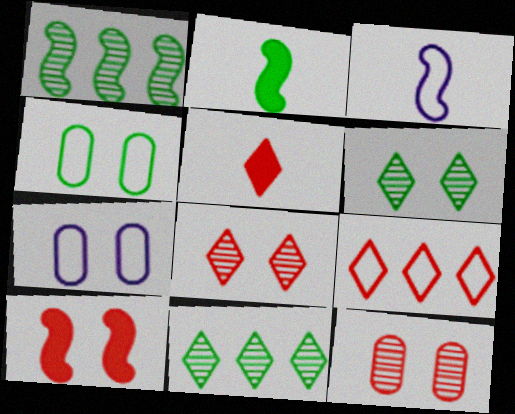[[1, 3, 10], 
[1, 5, 7], 
[2, 4, 11], 
[3, 4, 9], 
[5, 8, 9], 
[6, 7, 10]]